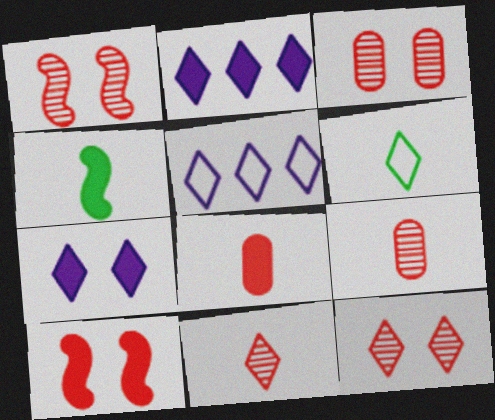[[1, 3, 12], 
[2, 6, 12], 
[3, 4, 5]]